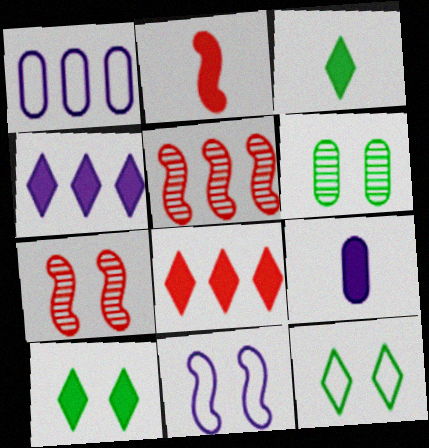[[1, 3, 7], 
[2, 3, 9], 
[5, 9, 12]]